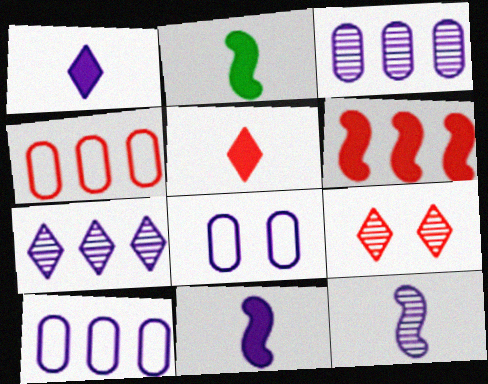[[2, 9, 10], 
[7, 8, 11]]